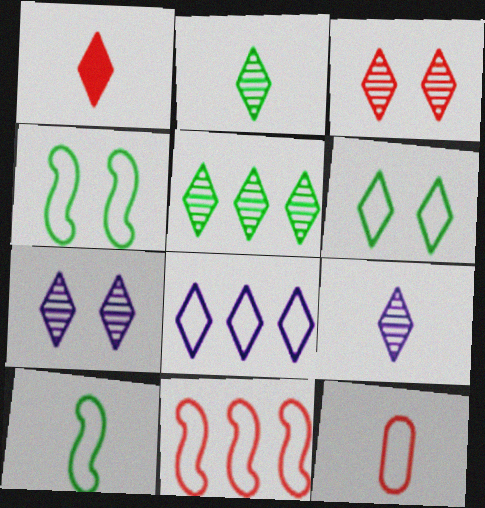[[3, 5, 9], 
[4, 8, 12]]